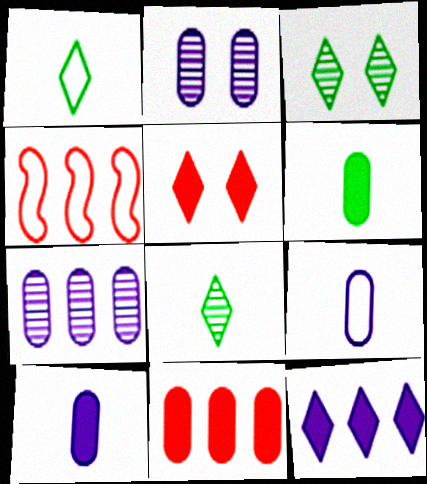[[3, 4, 10]]